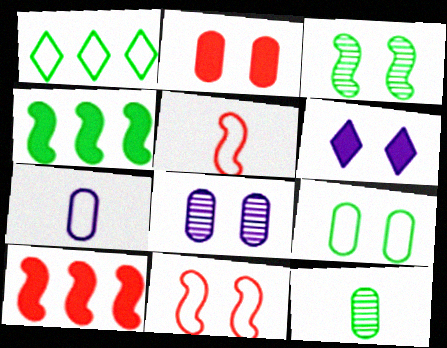[[1, 7, 11], 
[2, 8, 9]]